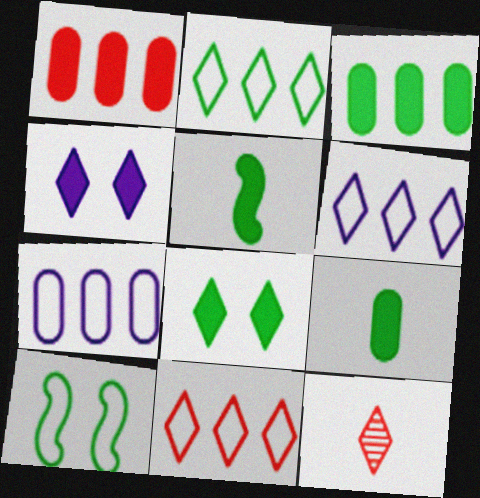[[1, 4, 5], 
[2, 4, 12], 
[2, 6, 11], 
[3, 5, 8], 
[6, 8, 12]]